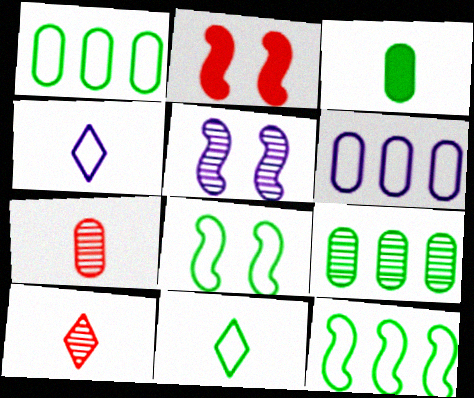[[1, 8, 11], 
[2, 4, 9], 
[2, 5, 8], 
[5, 9, 10]]